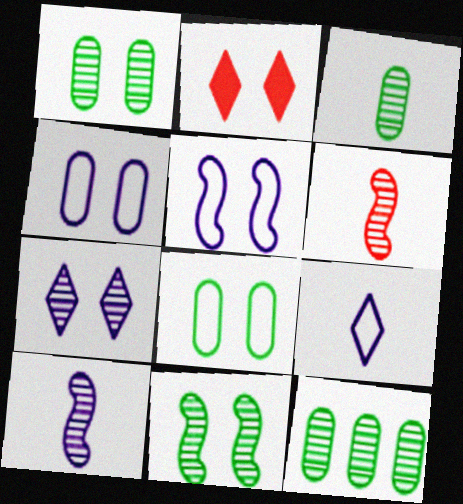[[1, 2, 5], 
[1, 3, 12], 
[2, 4, 11], 
[6, 7, 12]]